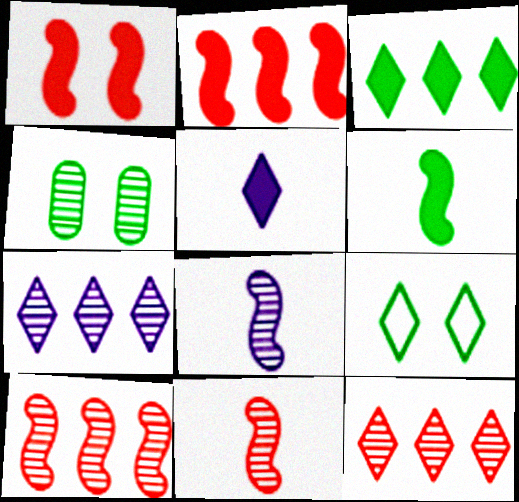[[4, 7, 11], 
[4, 8, 12], 
[5, 9, 12]]